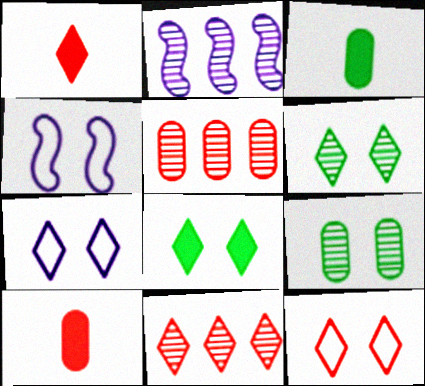[[1, 11, 12], 
[2, 3, 12], 
[3, 4, 11]]